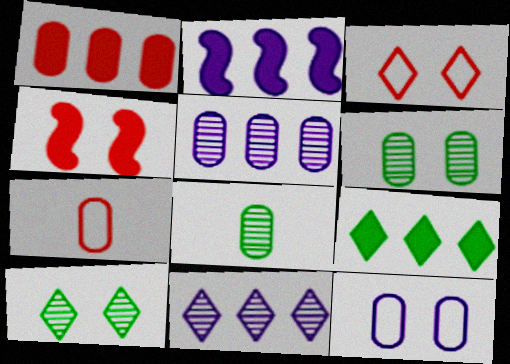[[1, 2, 9], 
[1, 8, 12], 
[2, 3, 8], 
[2, 7, 10], 
[4, 10, 12]]